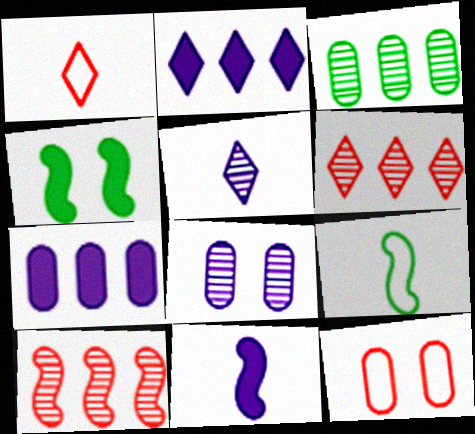[]